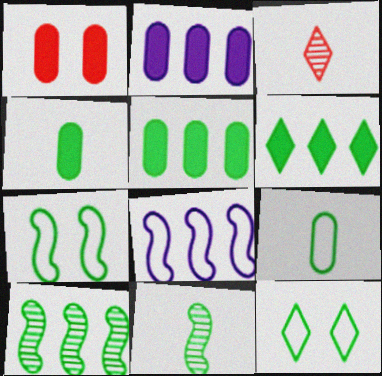[[1, 2, 4], 
[2, 3, 7], 
[4, 10, 12], 
[5, 11, 12]]